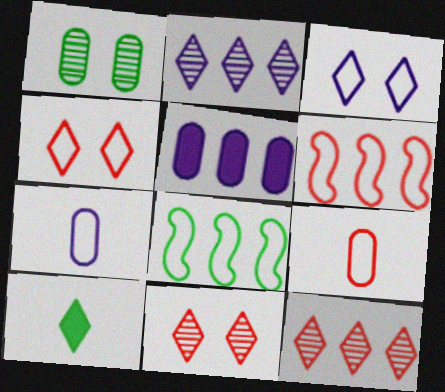[[1, 5, 9], 
[1, 8, 10], 
[2, 4, 10], 
[3, 8, 9], 
[3, 10, 12], 
[4, 6, 9], 
[4, 7, 8], 
[5, 8, 12]]